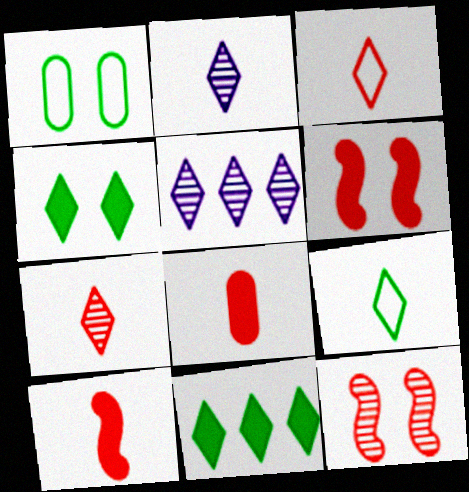[[1, 5, 10], 
[3, 4, 5]]